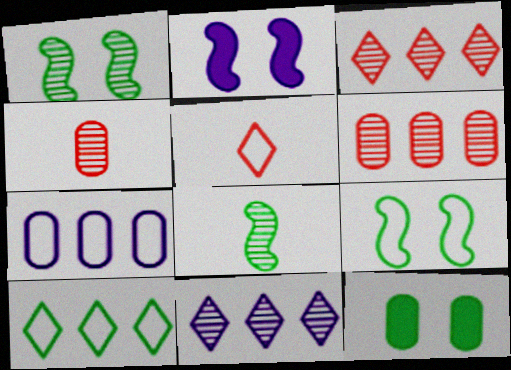[[1, 4, 11], 
[2, 4, 10], 
[4, 7, 12], 
[5, 7, 9], 
[8, 10, 12]]